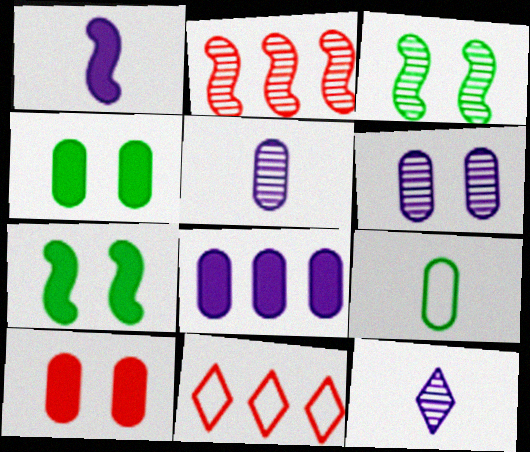[[5, 7, 11]]